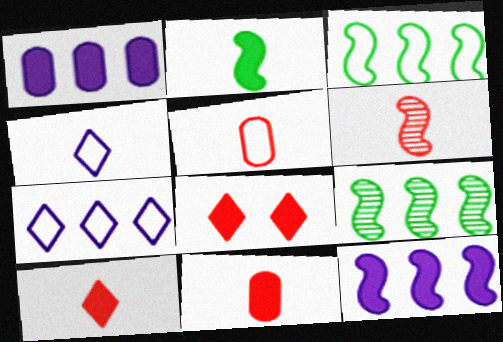[[1, 2, 8], 
[5, 6, 10]]